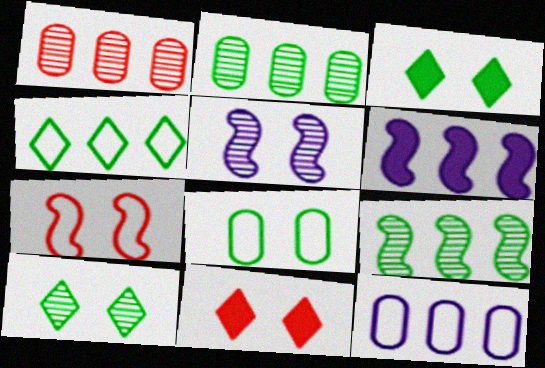[[1, 4, 6], 
[5, 8, 11]]